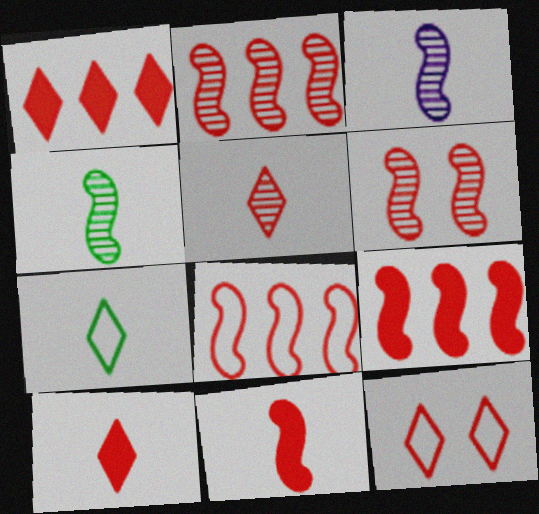[[1, 5, 12], 
[2, 8, 9], 
[6, 8, 11]]